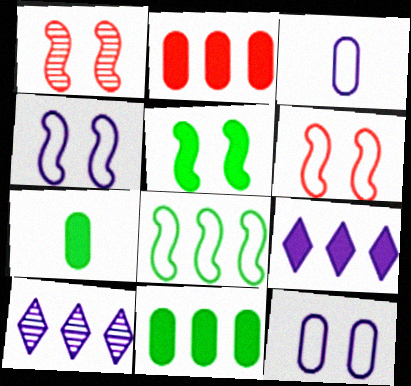[[1, 4, 5], 
[2, 8, 10], 
[6, 7, 10]]